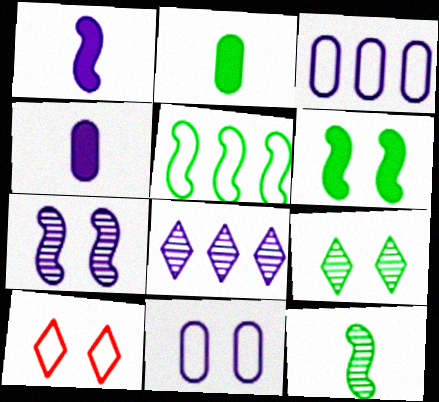[[1, 8, 11], 
[2, 5, 9], 
[5, 6, 12]]